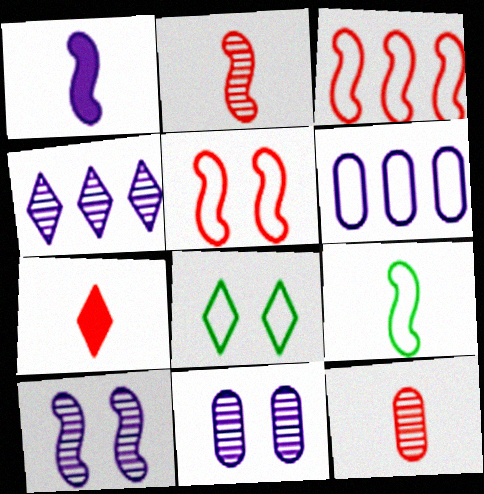[[1, 2, 9], 
[4, 7, 8]]